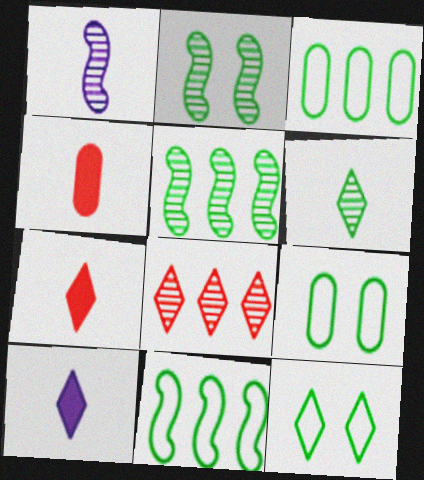[[8, 10, 12]]